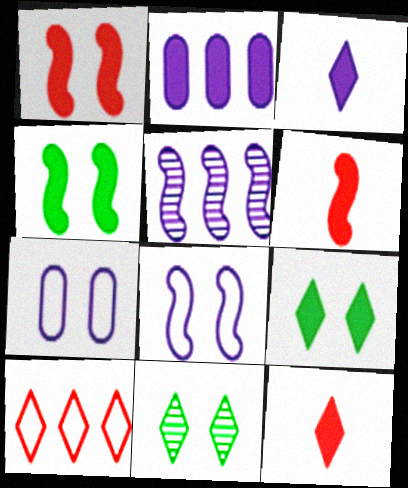[[1, 7, 11], 
[2, 4, 12], 
[2, 6, 9], 
[3, 5, 7], 
[3, 10, 11]]